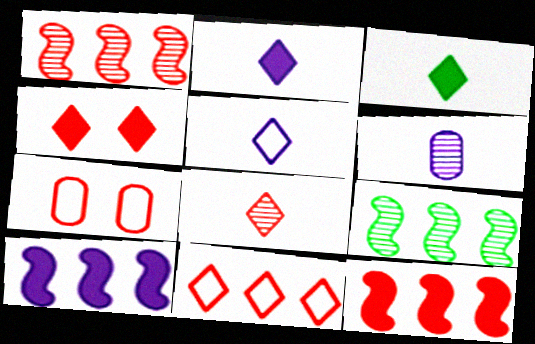[[2, 7, 9], 
[3, 5, 8], 
[4, 8, 11], 
[7, 8, 12]]